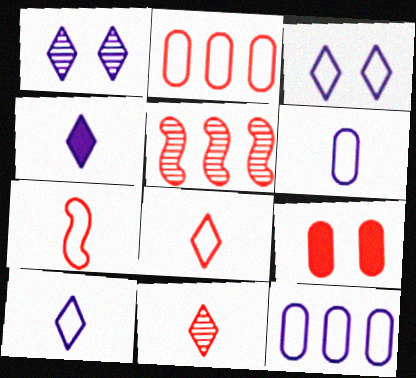[[5, 8, 9]]